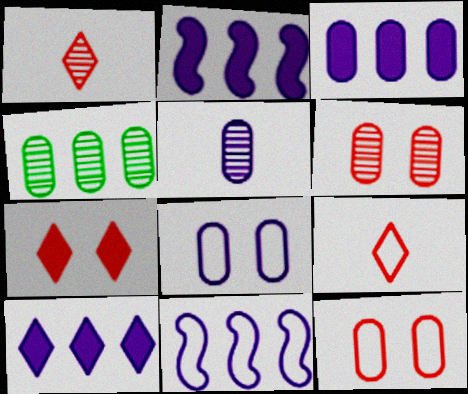[[2, 3, 10], 
[3, 5, 8], 
[4, 5, 6]]